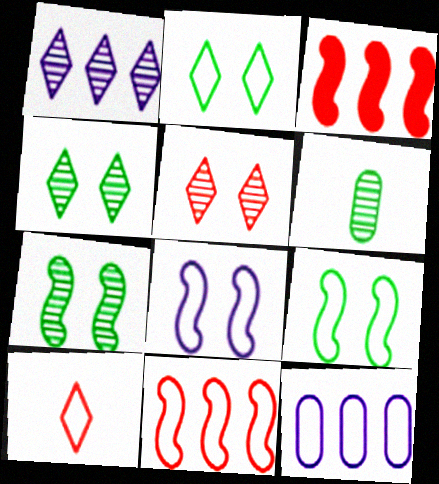[[9, 10, 12]]